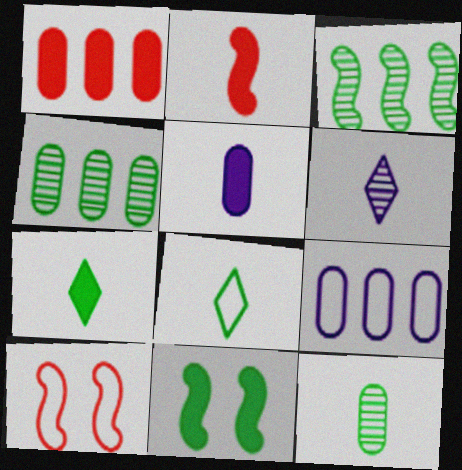[[1, 4, 9], 
[2, 5, 7], 
[4, 8, 11], 
[8, 9, 10]]